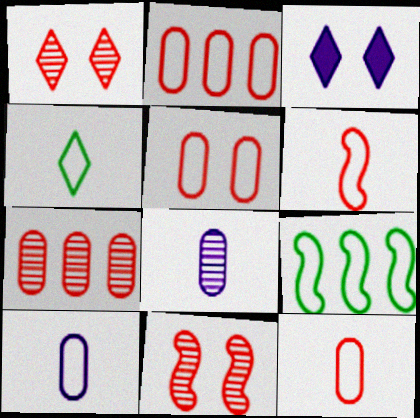[[2, 5, 12], 
[4, 6, 10]]